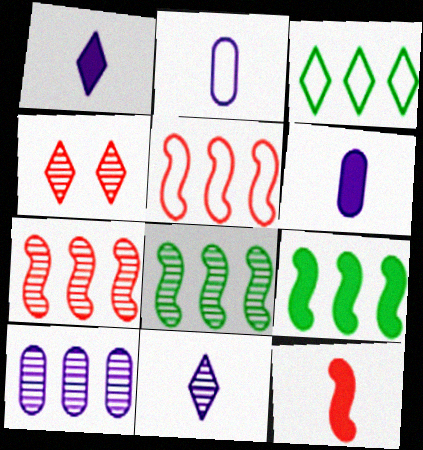[[1, 3, 4], 
[2, 4, 9]]